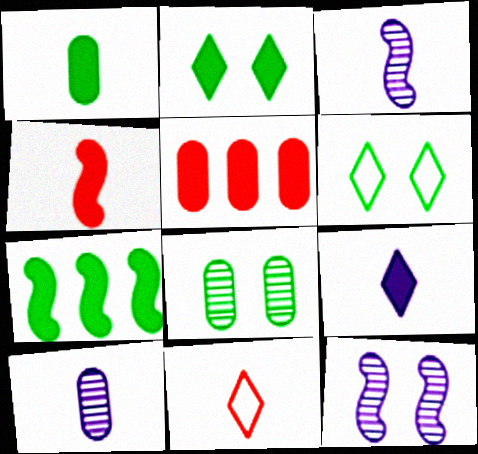[[1, 2, 7], 
[1, 3, 11], 
[1, 4, 9], 
[3, 5, 6]]